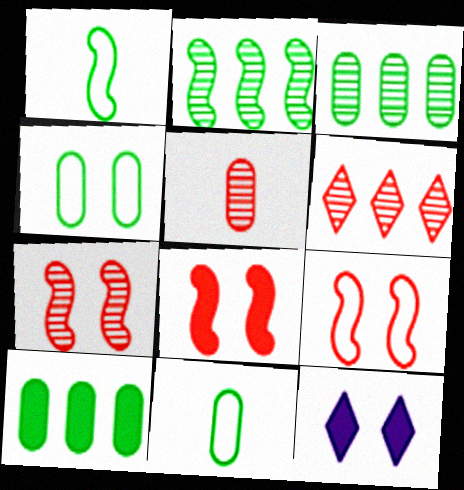[[4, 7, 12], 
[5, 6, 7], 
[7, 8, 9]]